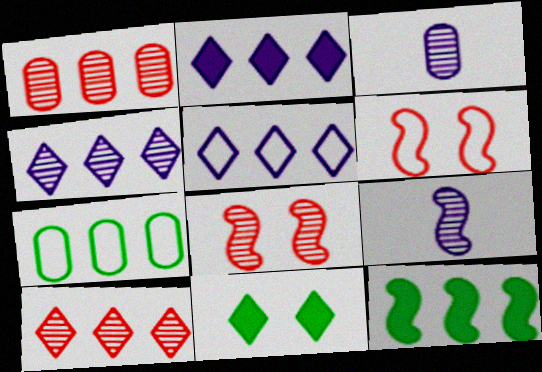[[1, 5, 12], 
[2, 4, 5], 
[6, 9, 12]]